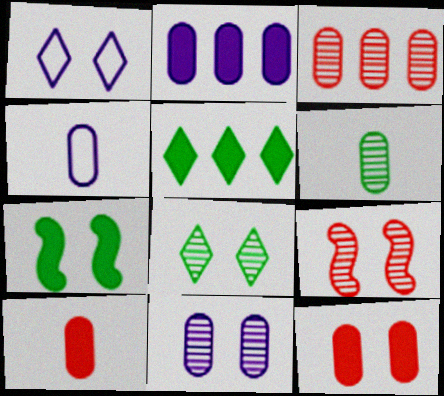[[2, 4, 11], 
[3, 6, 11], 
[4, 5, 9], 
[4, 6, 10], 
[8, 9, 11]]